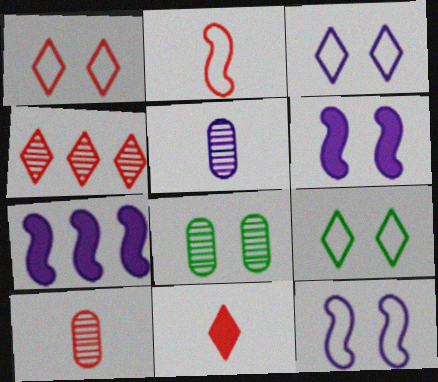[[1, 3, 9], 
[1, 4, 11], 
[1, 6, 8], 
[2, 10, 11], 
[3, 5, 7], 
[7, 9, 10]]